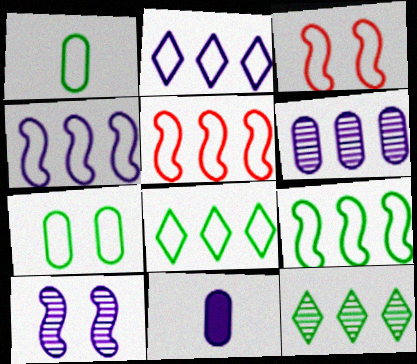[[1, 2, 3], 
[2, 10, 11], 
[3, 11, 12], 
[4, 5, 9]]